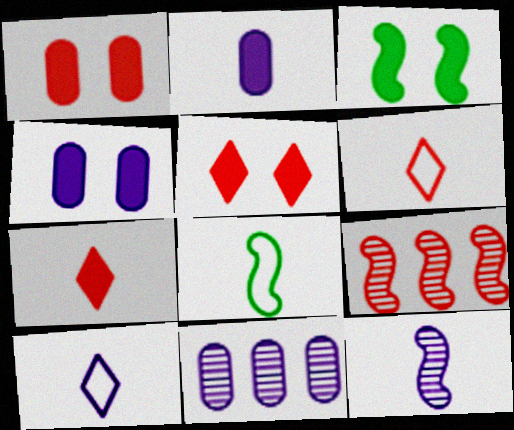[[1, 6, 9], 
[2, 10, 12], 
[3, 4, 5], 
[3, 6, 11], 
[5, 8, 11]]